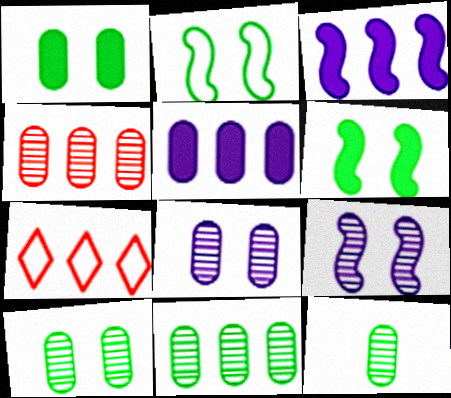[[3, 7, 11], 
[4, 8, 12], 
[10, 11, 12]]